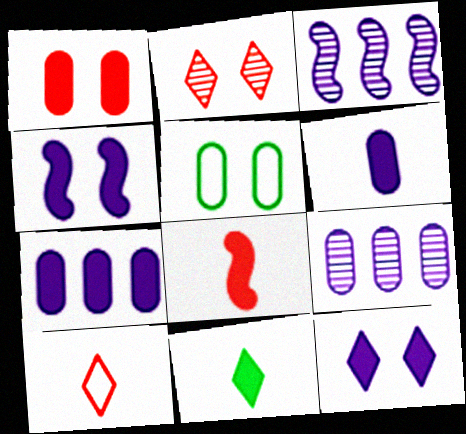[[2, 4, 5], 
[6, 8, 11]]